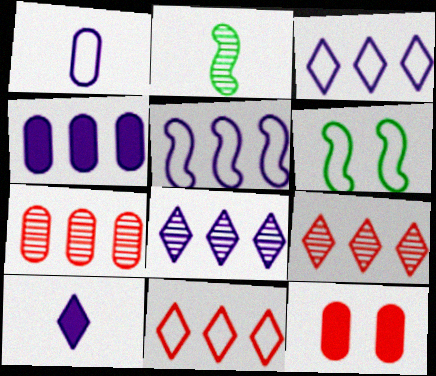[[1, 6, 11], 
[2, 3, 12], 
[4, 5, 8], 
[6, 7, 10]]